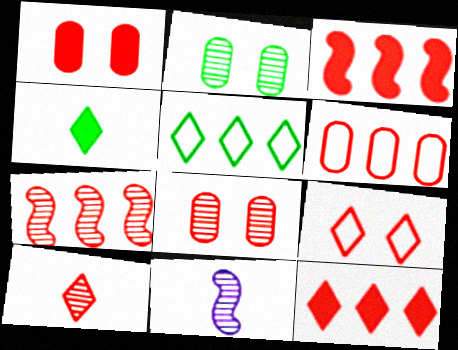[[1, 5, 11], 
[6, 7, 12], 
[7, 8, 10], 
[9, 10, 12]]